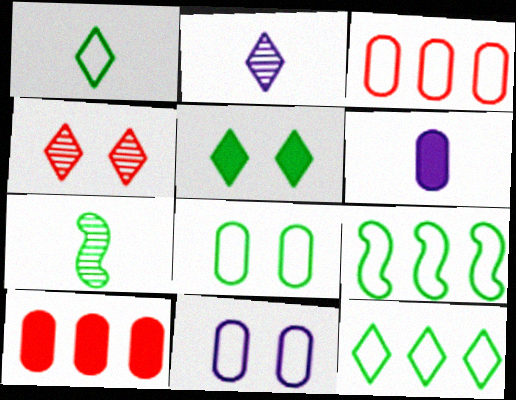[[1, 8, 9], 
[4, 6, 9]]